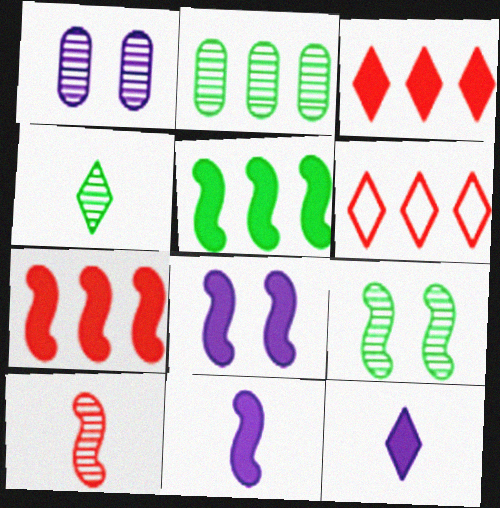[[2, 4, 9]]